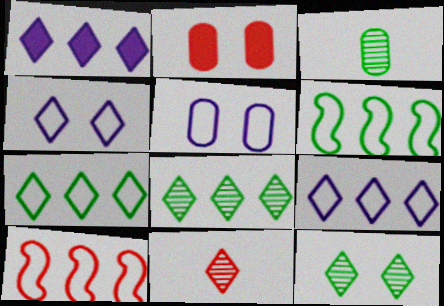[[2, 10, 11]]